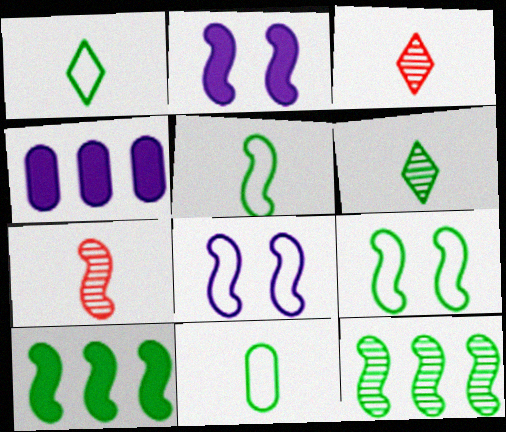[[1, 5, 11], 
[3, 4, 9], 
[7, 8, 10]]